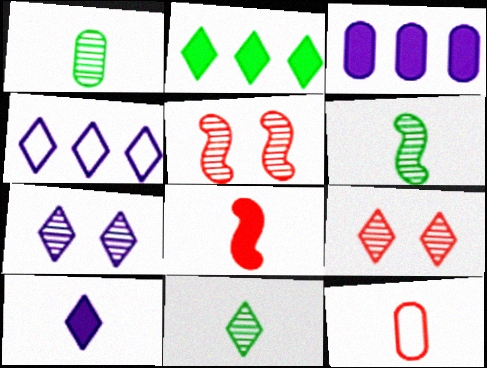[[1, 6, 11], 
[4, 7, 10], 
[6, 10, 12]]